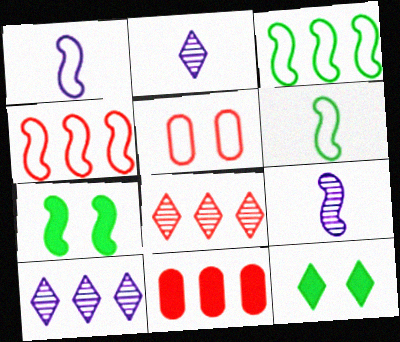[[3, 10, 11], 
[4, 7, 9], 
[4, 8, 11]]